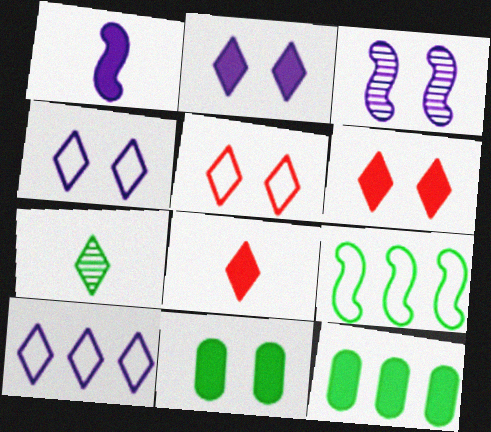[[1, 6, 12], 
[3, 5, 11], 
[6, 7, 10], 
[7, 9, 11]]